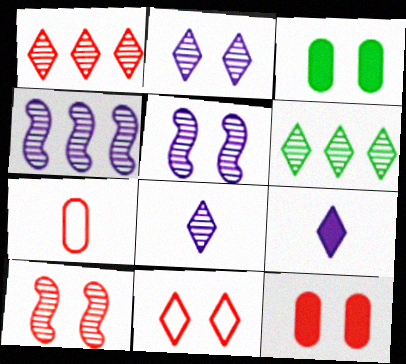[[3, 5, 11], 
[6, 9, 11], 
[10, 11, 12]]